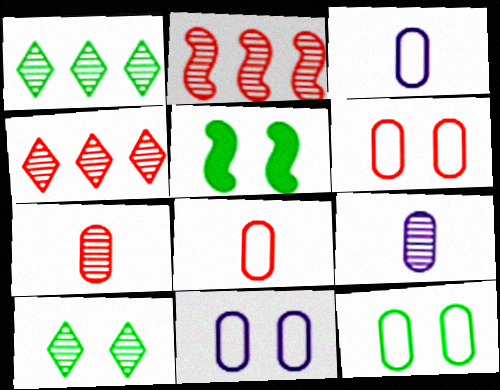[[2, 9, 10], 
[3, 4, 5], 
[5, 10, 12], 
[6, 11, 12]]